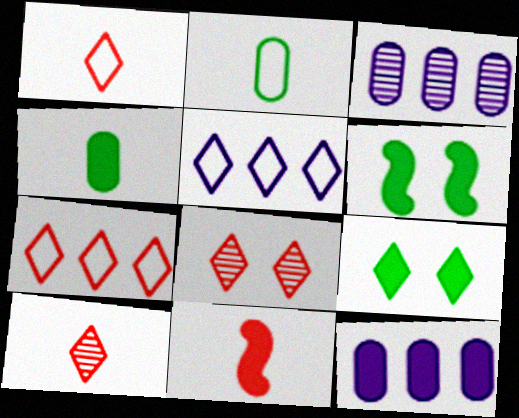[[1, 3, 6], 
[5, 9, 10], 
[9, 11, 12]]